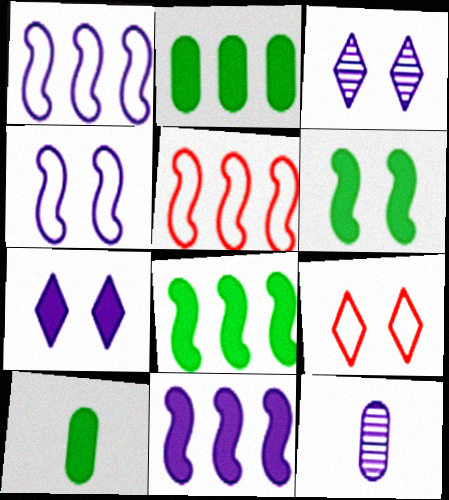[[1, 7, 12], 
[3, 5, 10], 
[8, 9, 12]]